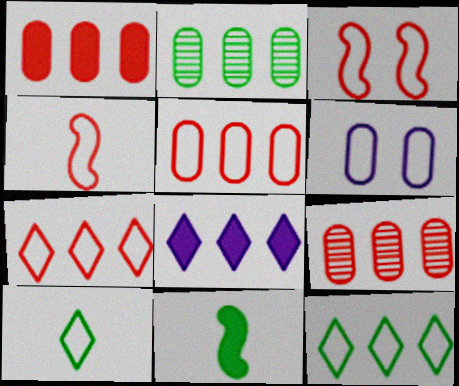[[1, 5, 9], 
[4, 6, 12]]